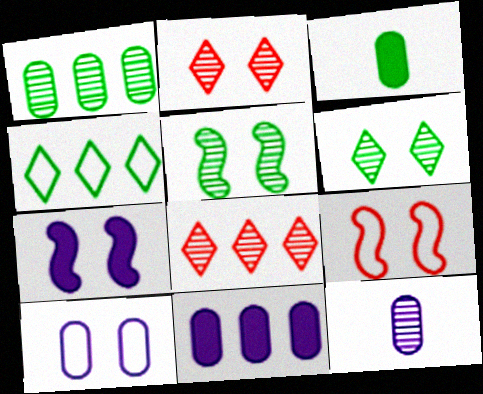[[3, 4, 5], 
[5, 7, 9], 
[5, 8, 12], 
[10, 11, 12]]